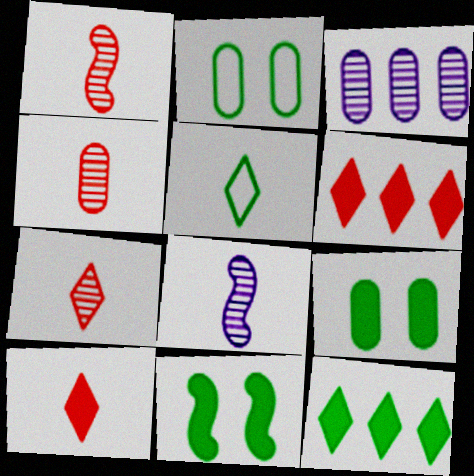[[1, 4, 7], 
[2, 6, 8]]